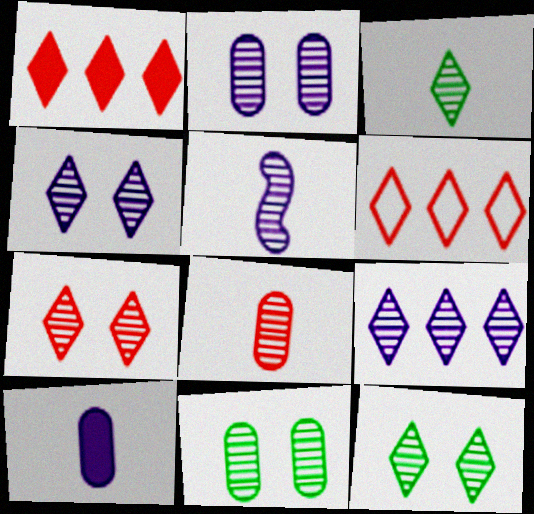[[2, 5, 9], 
[3, 5, 8], 
[3, 7, 9], 
[4, 7, 12]]